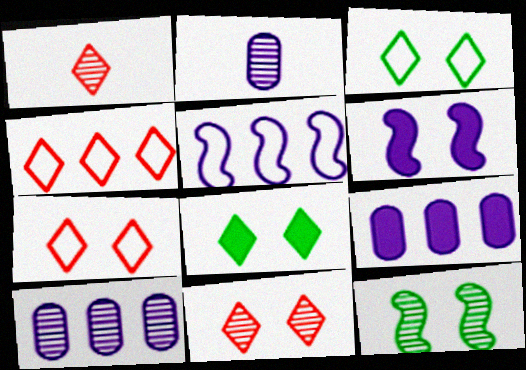[[1, 10, 12]]